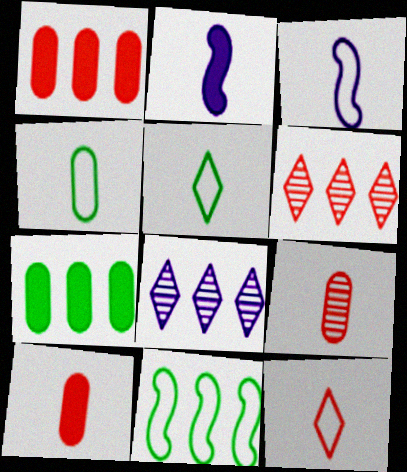[[1, 8, 11], 
[2, 5, 9], 
[3, 4, 12]]